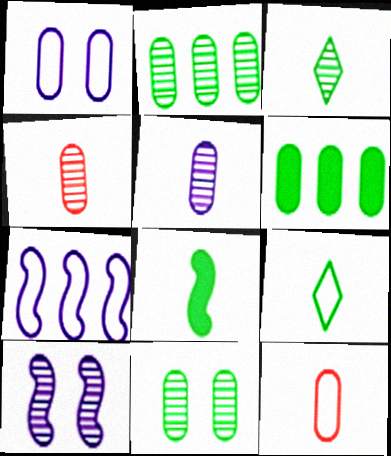[[1, 4, 6]]